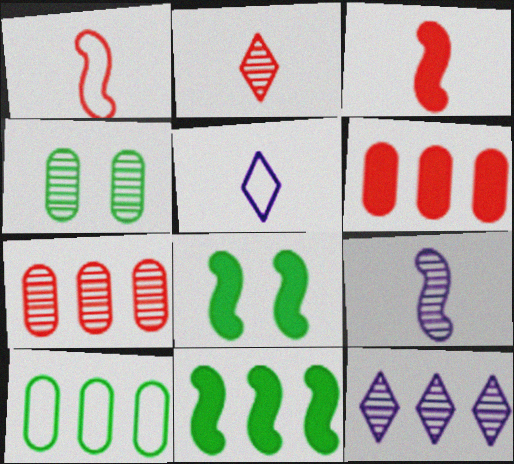[[5, 7, 8]]